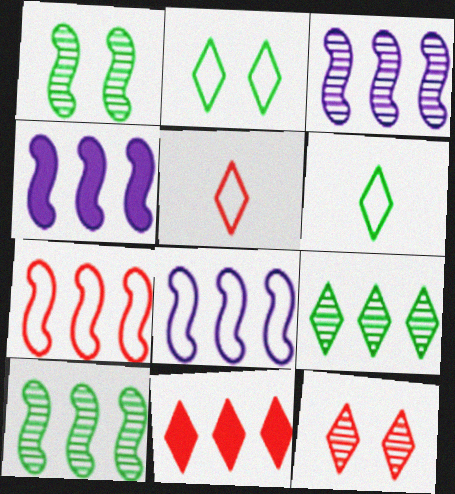[[3, 4, 8], 
[4, 7, 10], 
[5, 11, 12]]